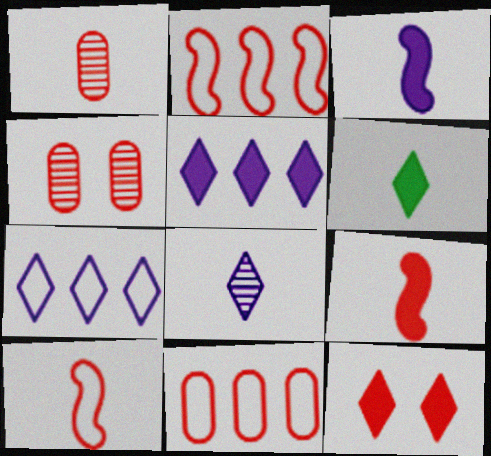[[1, 2, 12], 
[5, 6, 12]]